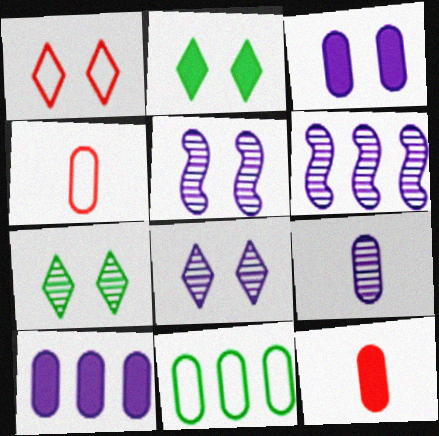[[1, 2, 8], 
[2, 4, 6], 
[6, 8, 9]]